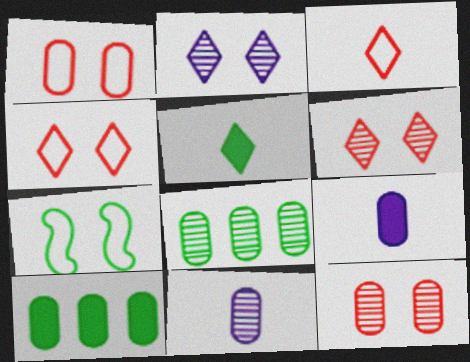[[1, 8, 9], 
[1, 10, 11], 
[5, 7, 8], 
[8, 11, 12]]